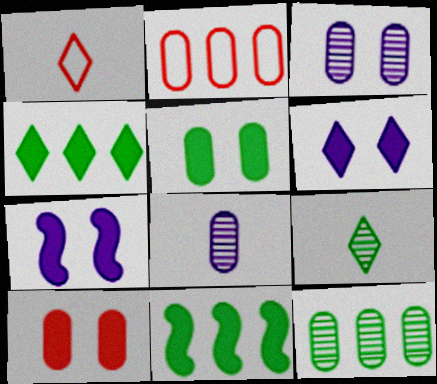[[1, 3, 11], 
[1, 7, 12], 
[2, 5, 8], 
[2, 7, 9]]